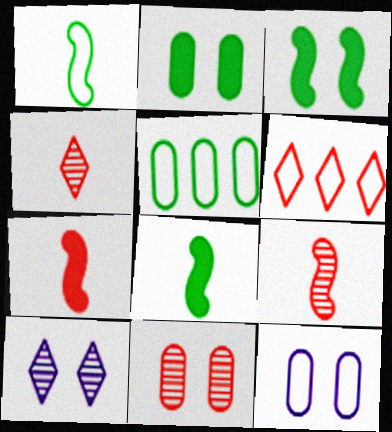[[1, 6, 12], 
[2, 11, 12], 
[5, 7, 10], 
[6, 7, 11]]